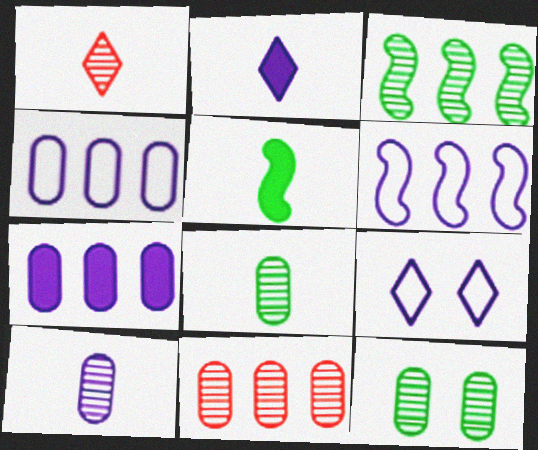[[5, 9, 11], 
[10, 11, 12]]